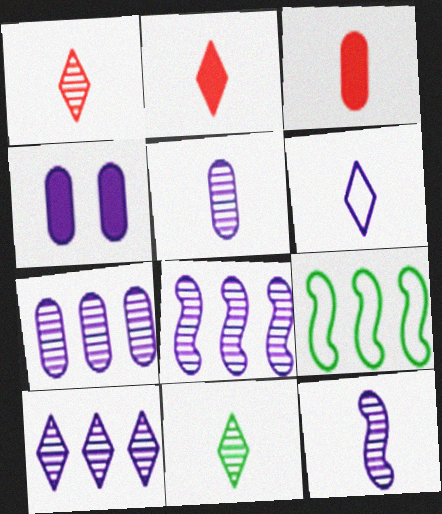[[1, 4, 9], 
[2, 6, 11], 
[4, 6, 8], 
[7, 8, 10]]